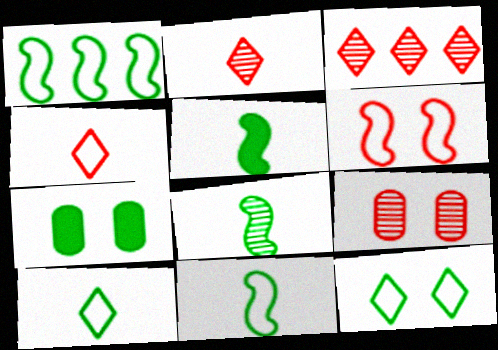[[5, 8, 11]]